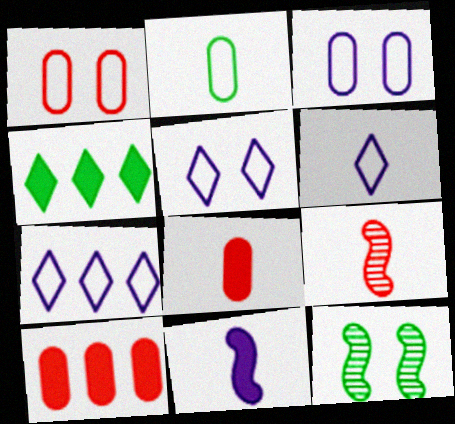[[2, 4, 12], 
[3, 4, 9], 
[5, 6, 7], 
[6, 10, 12], 
[7, 8, 12]]